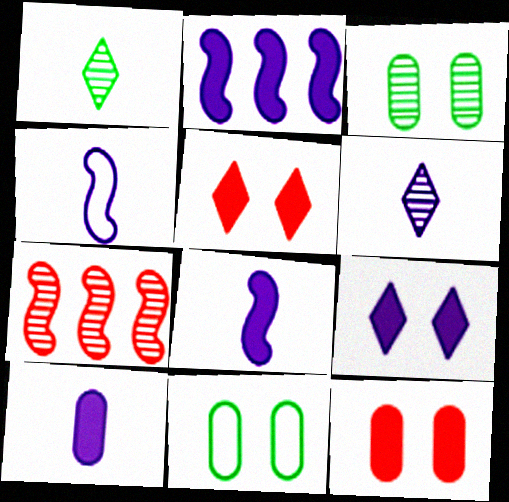[[2, 9, 10], 
[3, 6, 7], 
[4, 6, 10]]